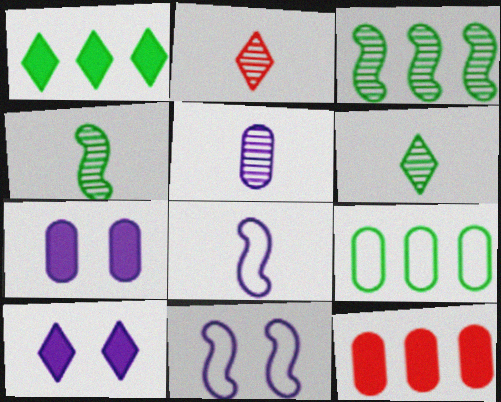[[1, 3, 9], 
[2, 4, 5], 
[6, 11, 12]]